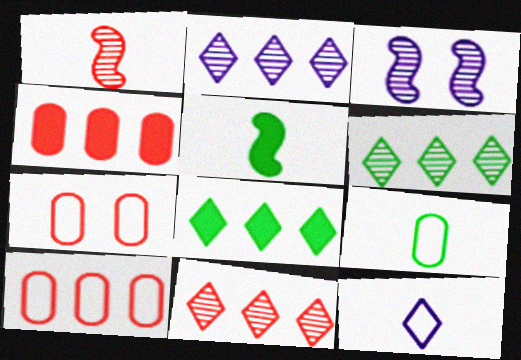[[2, 5, 7], 
[2, 6, 11]]